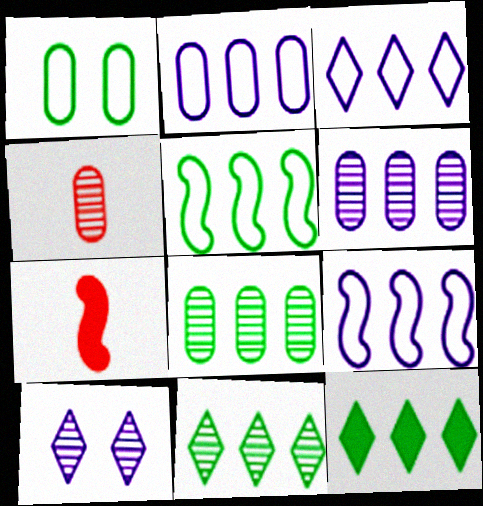[[2, 3, 9], 
[5, 8, 12]]